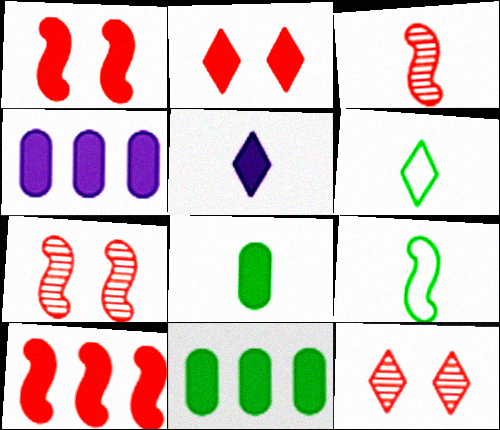[[1, 5, 11], 
[4, 6, 7], 
[4, 9, 12]]